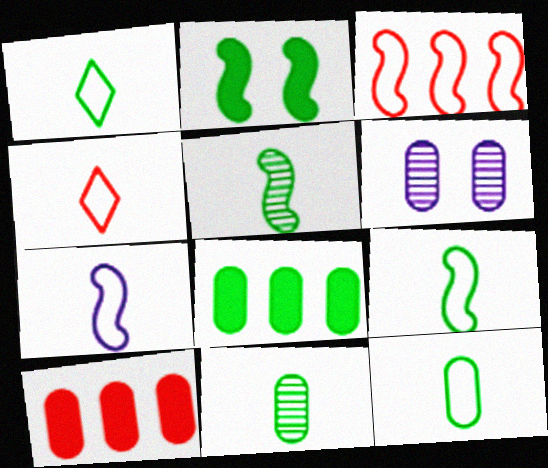[[1, 9, 12], 
[4, 7, 12], 
[6, 10, 12]]